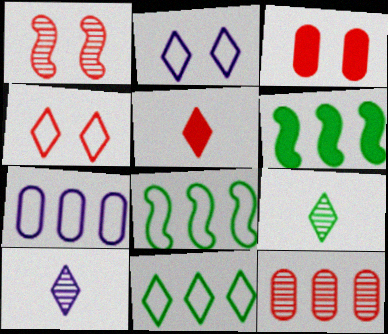[[1, 3, 4], 
[3, 8, 10]]